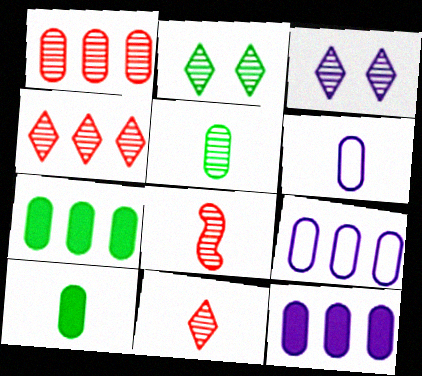[[1, 7, 9]]